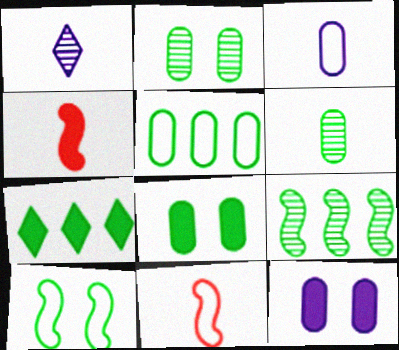[[4, 7, 12], 
[5, 6, 8], 
[5, 7, 9], 
[6, 7, 10]]